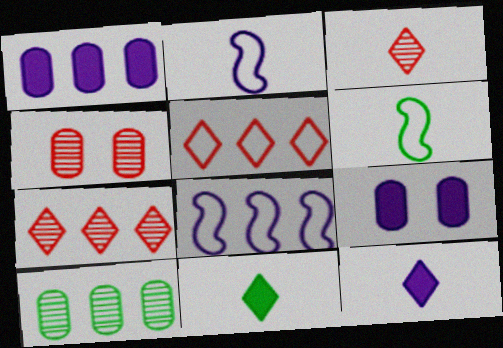[[4, 8, 11], 
[6, 7, 9]]